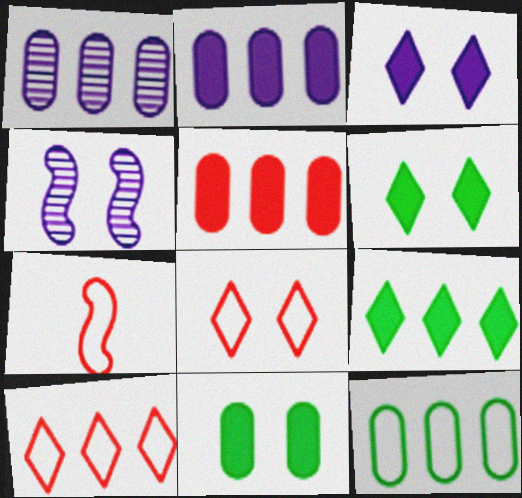[[1, 5, 12], 
[1, 6, 7], 
[4, 8, 11]]